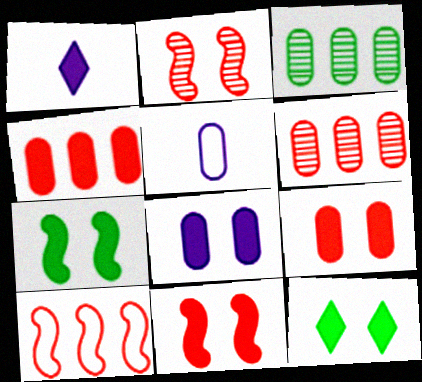[[1, 4, 7], 
[3, 5, 9], 
[8, 11, 12]]